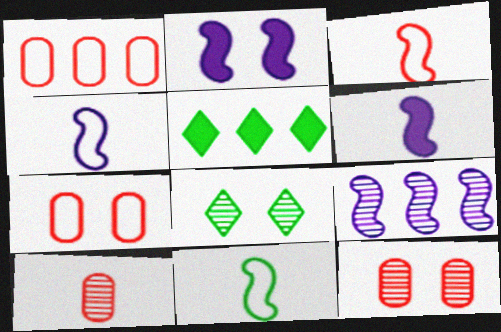[[1, 5, 9], 
[1, 6, 8], 
[2, 4, 9], 
[2, 7, 8], 
[3, 4, 11], 
[4, 5, 12], 
[8, 9, 10]]